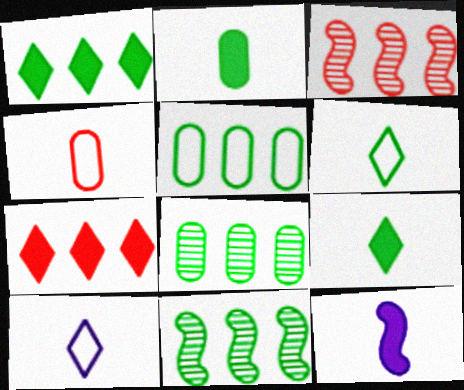[[1, 5, 11]]